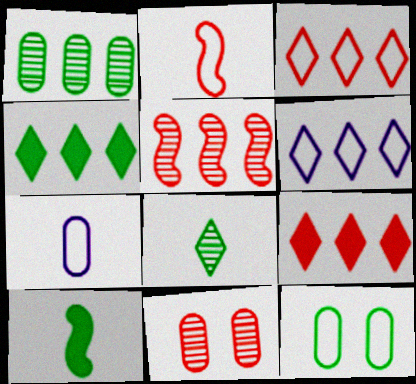[[2, 6, 12], 
[2, 9, 11], 
[6, 10, 11]]